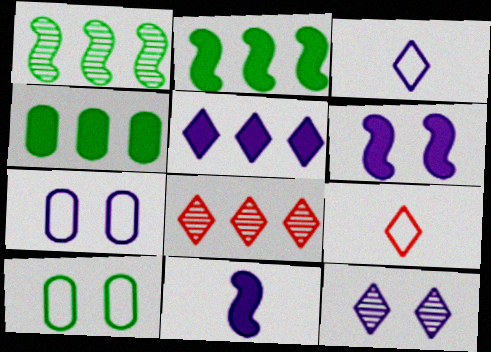[[3, 5, 12], 
[6, 7, 12], 
[8, 10, 11]]